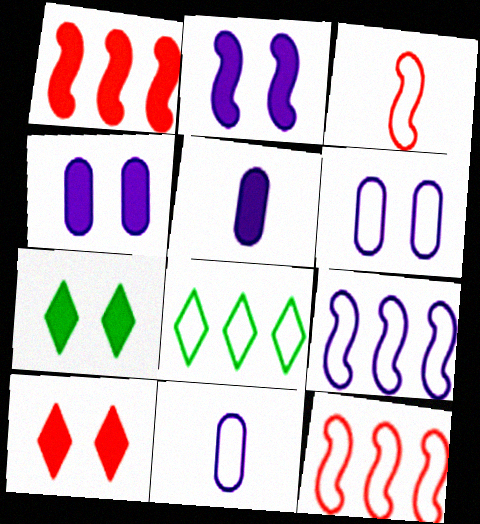[[1, 5, 7], 
[3, 6, 8]]